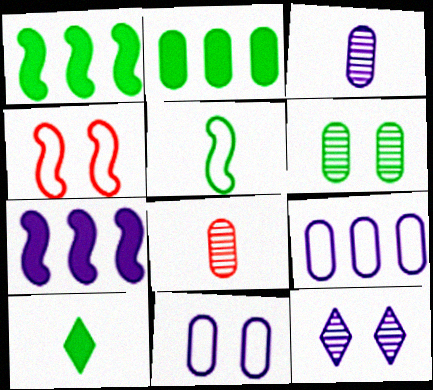[[2, 8, 11]]